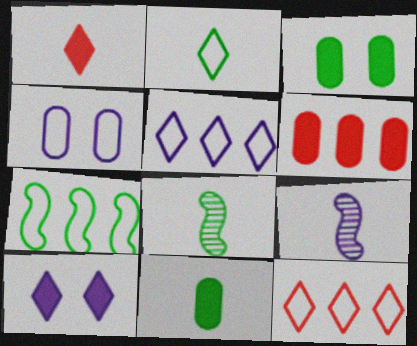[[2, 8, 11], 
[3, 9, 12]]